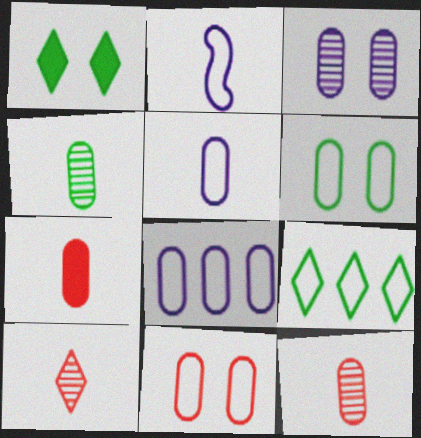[[2, 9, 11], 
[4, 5, 7]]